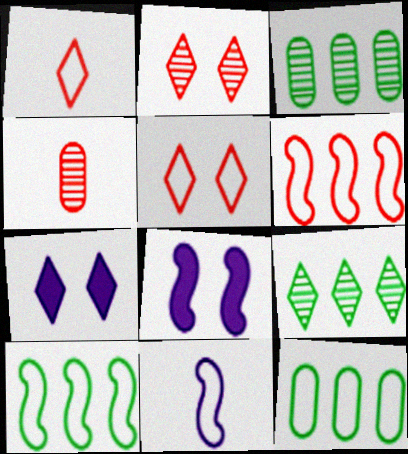[[1, 3, 8], 
[1, 7, 9], 
[4, 7, 10], 
[5, 11, 12]]